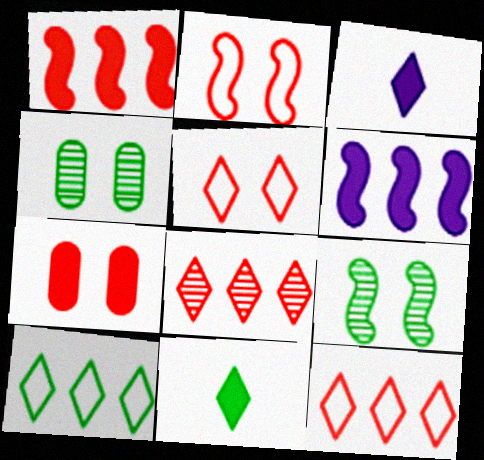[[6, 7, 11]]